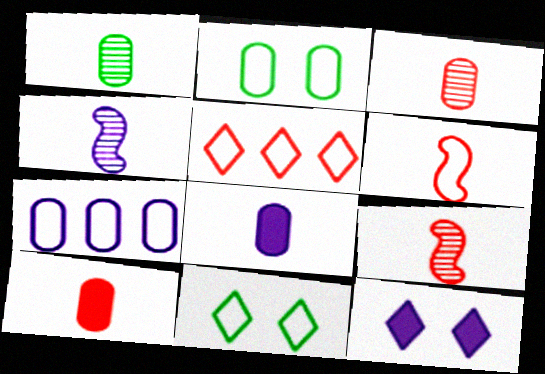[[4, 7, 12], 
[6, 7, 11]]